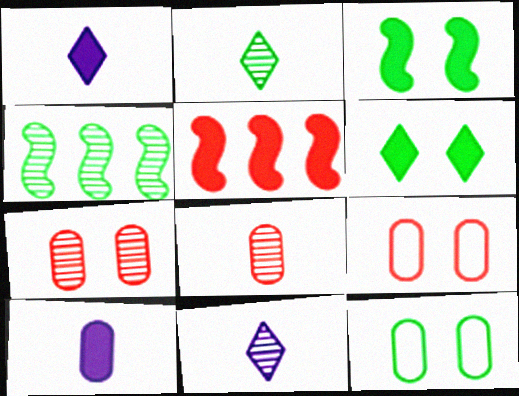[[1, 4, 9], 
[4, 7, 11], 
[5, 6, 10], 
[5, 11, 12]]